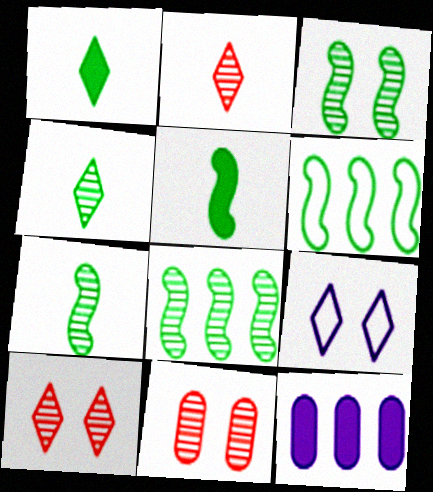[[3, 5, 6], 
[3, 7, 8]]